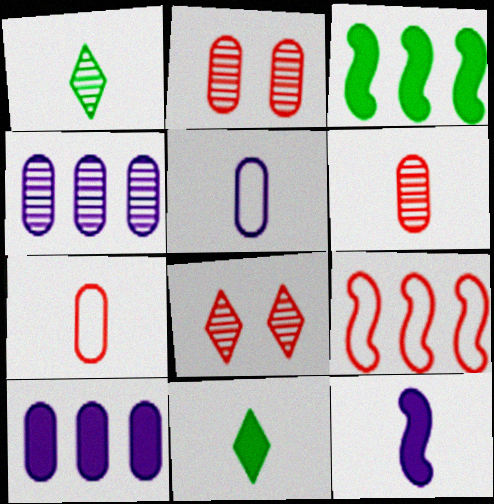[[1, 7, 12], 
[3, 5, 8]]